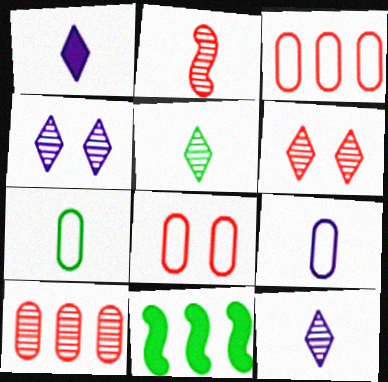[[1, 2, 7], 
[2, 6, 10], 
[6, 9, 11], 
[8, 11, 12]]